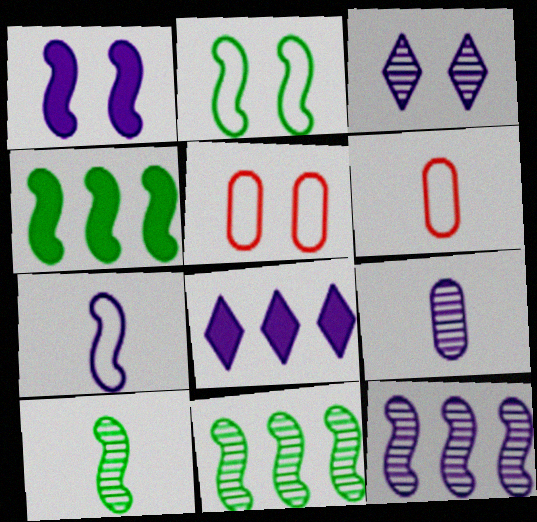[[1, 7, 12], 
[2, 4, 10], 
[3, 4, 6], 
[3, 9, 12], 
[5, 8, 10]]